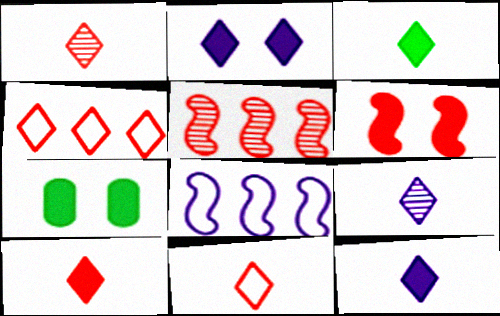[[1, 7, 8], 
[1, 10, 11], 
[2, 6, 7], 
[3, 9, 11], 
[3, 10, 12]]